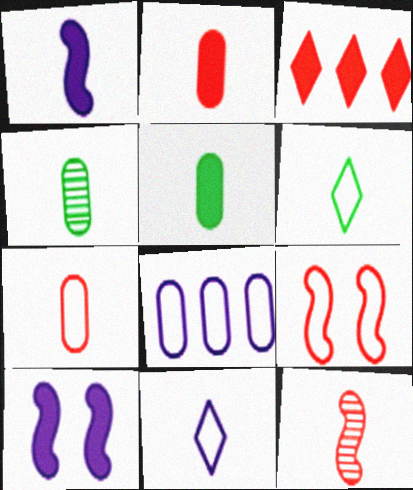[[3, 5, 10], 
[5, 11, 12], 
[6, 8, 9]]